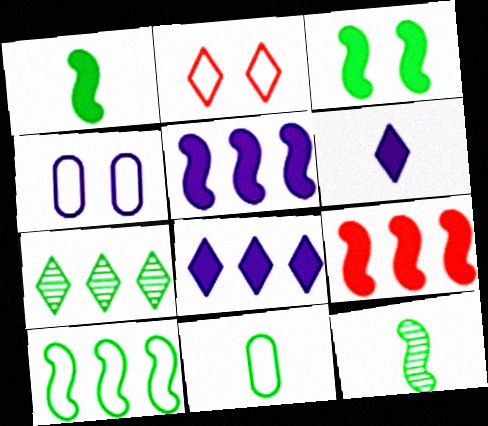[[2, 6, 7], 
[3, 7, 11], 
[3, 10, 12]]